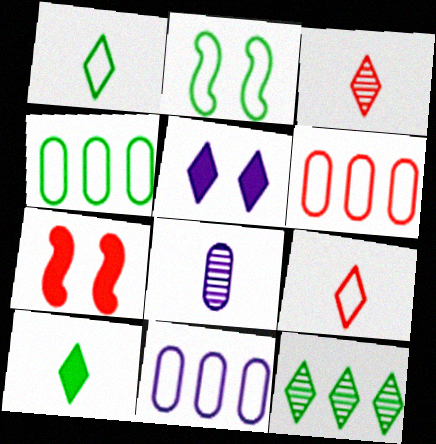[[1, 2, 4], 
[2, 9, 11], 
[3, 6, 7], 
[4, 6, 11], 
[5, 9, 12]]